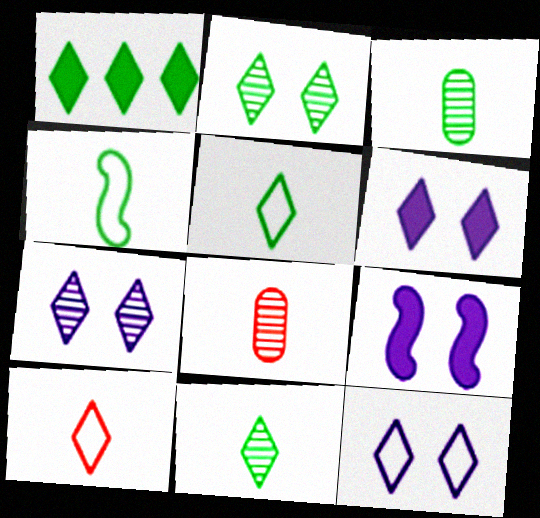[[1, 2, 5], 
[1, 7, 10], 
[6, 7, 12]]